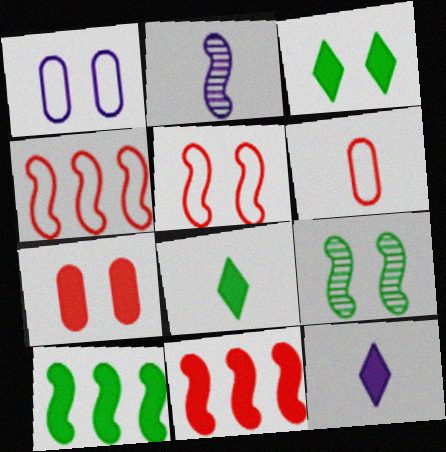[[2, 5, 10], 
[2, 6, 8], 
[7, 10, 12]]